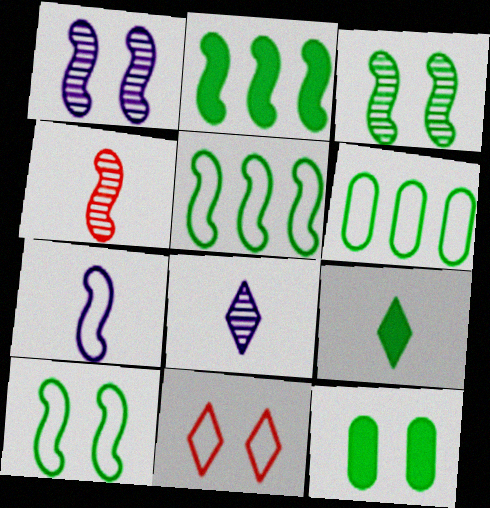[[1, 11, 12], 
[2, 9, 12], 
[3, 6, 9], 
[6, 7, 11]]